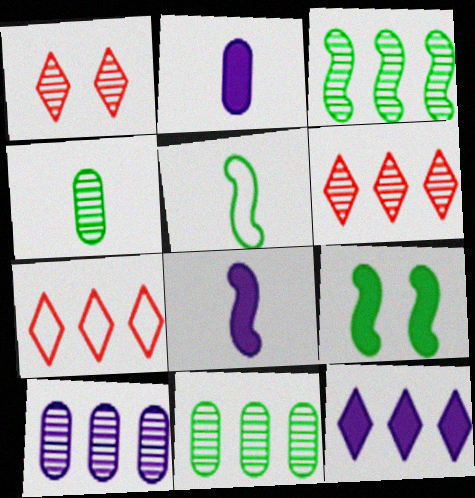[[3, 5, 9], 
[3, 6, 10]]